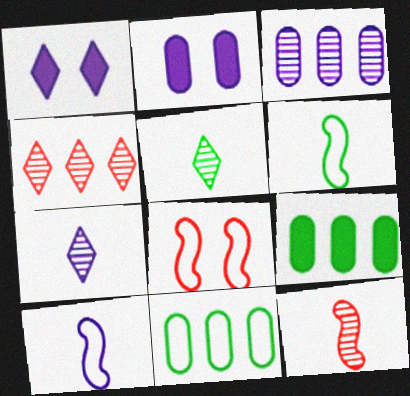[[1, 3, 10], 
[1, 11, 12], 
[2, 4, 6], 
[7, 8, 9]]